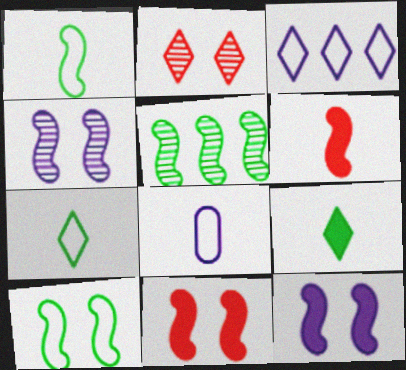[[2, 3, 9], 
[4, 10, 11]]